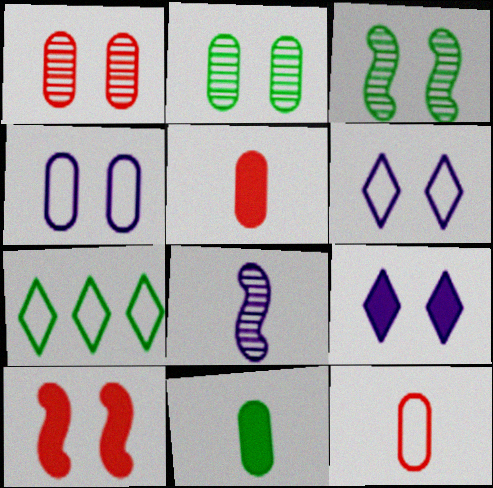[[2, 6, 10], 
[3, 7, 11]]